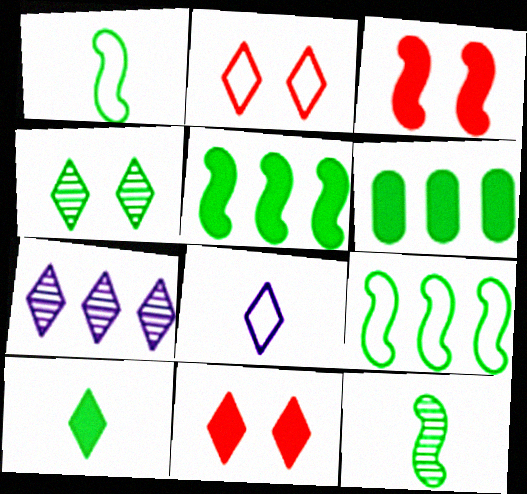[[1, 4, 6], 
[2, 7, 10]]